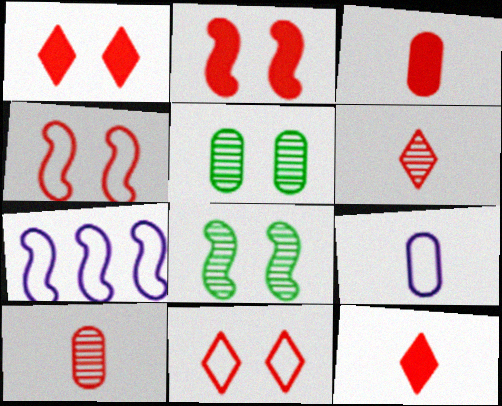[[5, 7, 12]]